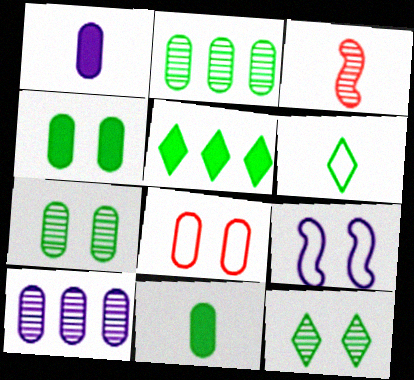[[1, 2, 8], 
[1, 3, 6], 
[3, 10, 12], 
[5, 6, 12], 
[8, 10, 11]]